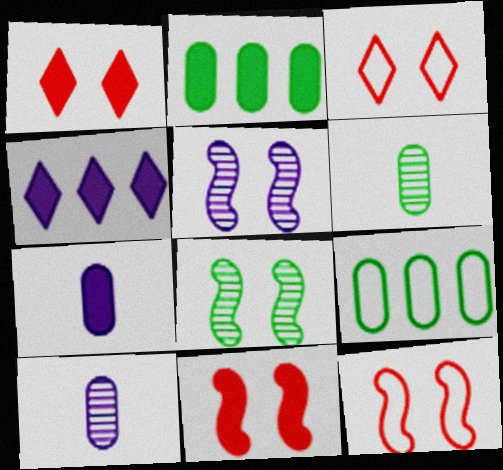[[4, 6, 12]]